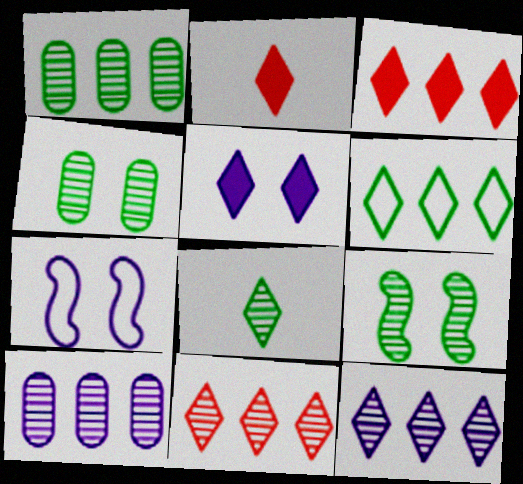[[1, 2, 7], 
[1, 8, 9], 
[3, 6, 12]]